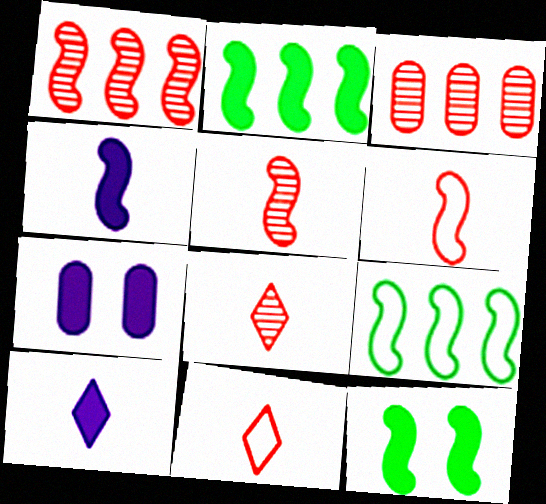[[7, 8, 9]]